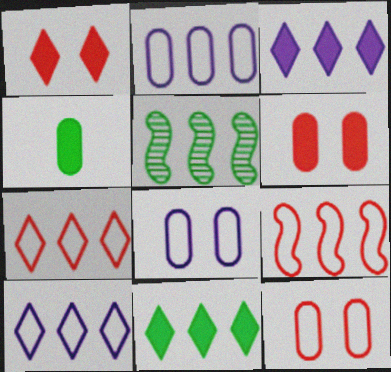[]